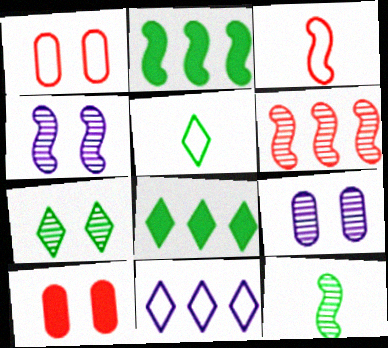[[2, 3, 4], 
[3, 8, 9], 
[4, 6, 12], 
[5, 7, 8], 
[10, 11, 12]]